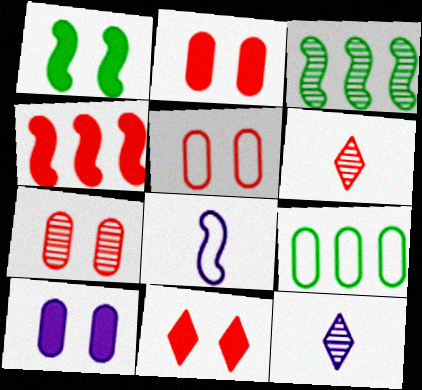[[1, 10, 11], 
[2, 5, 7], 
[3, 7, 12], 
[4, 5, 6]]